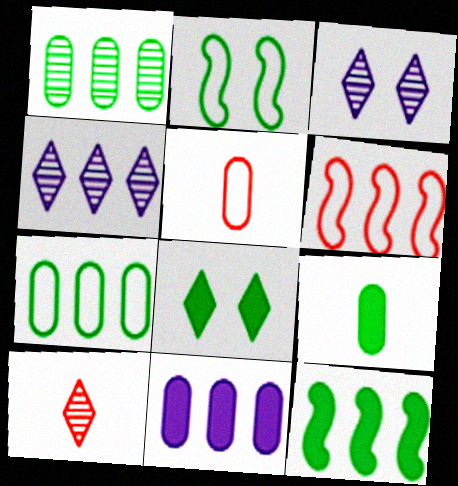[[2, 10, 11], 
[3, 5, 12], 
[3, 6, 9], 
[8, 9, 12]]